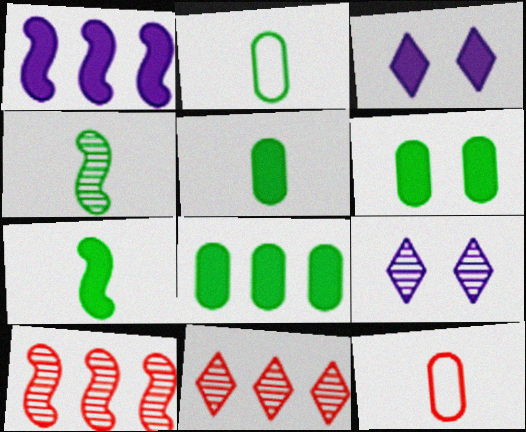[[2, 3, 10], 
[5, 6, 8]]